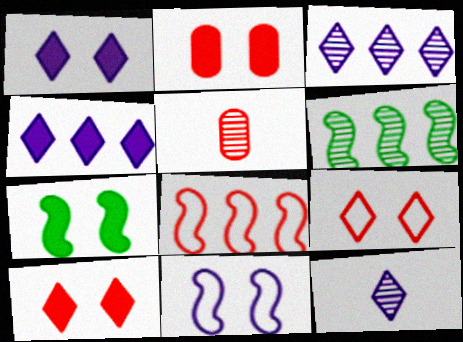[[1, 2, 7], 
[5, 8, 10]]